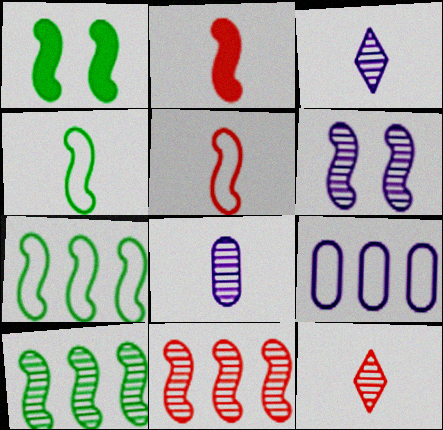[[1, 4, 10], 
[1, 9, 12], 
[2, 6, 7]]